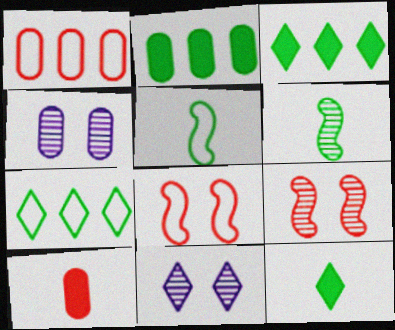[]